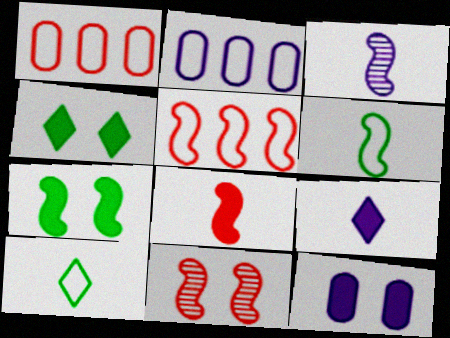[[1, 3, 4], 
[3, 5, 7], 
[3, 6, 8], 
[5, 8, 11]]